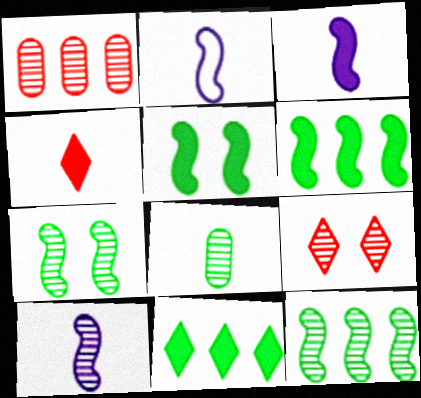[[2, 3, 10], 
[2, 4, 8]]